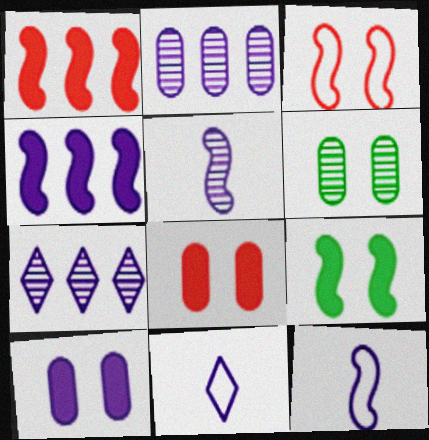[[1, 6, 11], 
[7, 10, 12]]